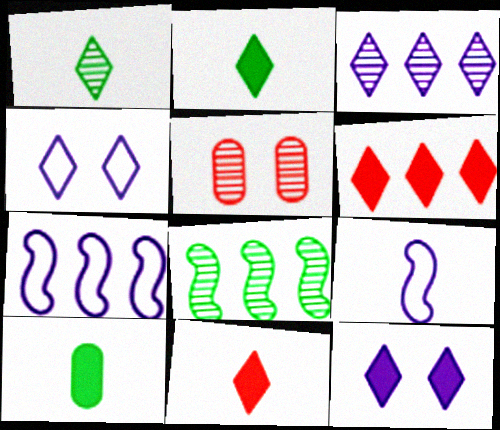[[1, 4, 6], 
[2, 5, 7], 
[2, 6, 12]]